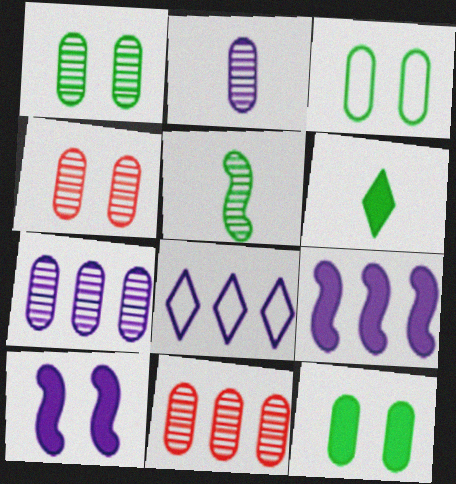[[1, 2, 11], 
[1, 3, 12], 
[2, 8, 10], 
[7, 8, 9]]